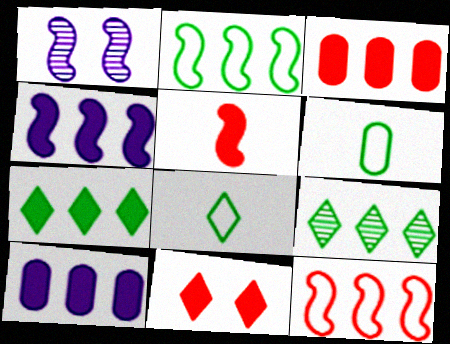[[1, 2, 5], 
[1, 3, 8], 
[3, 4, 7], 
[3, 5, 11], 
[9, 10, 12]]